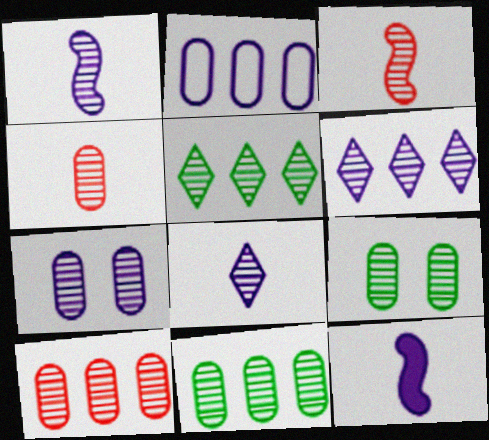[[1, 6, 7], 
[3, 5, 7], 
[3, 6, 9], 
[4, 7, 11]]